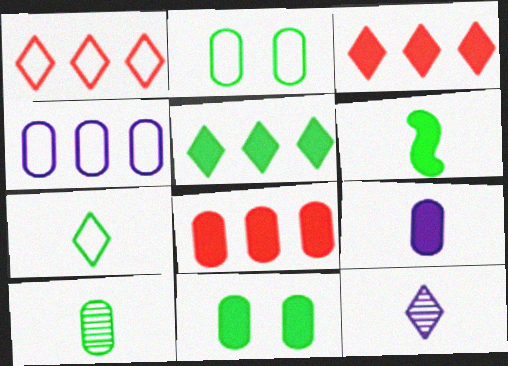[[5, 6, 11], 
[6, 7, 10], 
[8, 9, 11]]